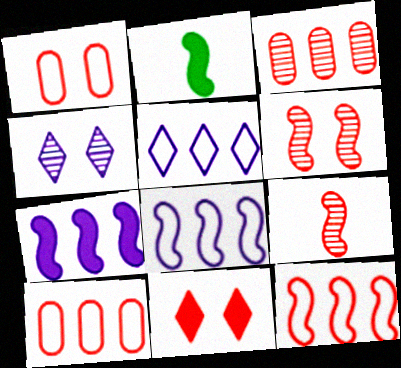[[1, 6, 11], 
[2, 4, 10], 
[2, 6, 8], 
[9, 10, 11]]